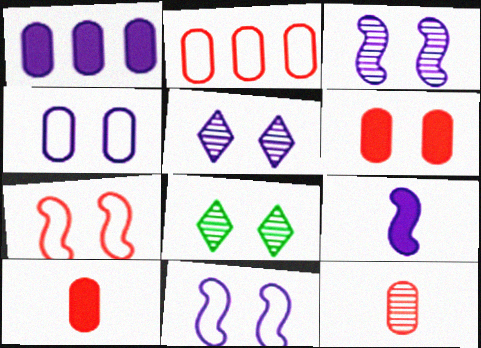[[2, 6, 12], 
[2, 8, 9], 
[6, 8, 11]]